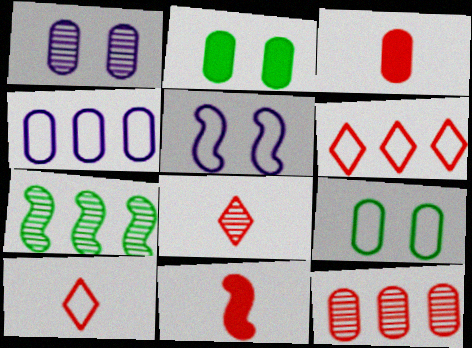[[1, 7, 8], 
[5, 7, 11]]